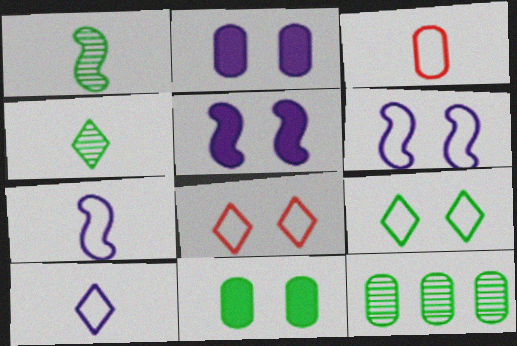[[2, 3, 12]]